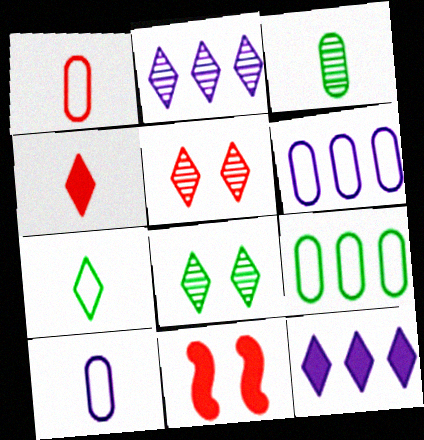[[5, 7, 12]]